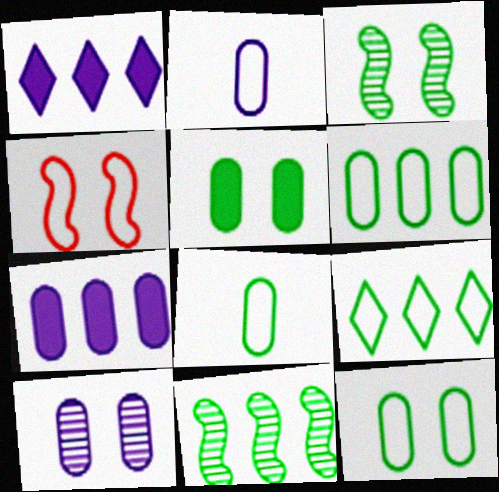[[2, 4, 9], 
[2, 7, 10], 
[6, 8, 12]]